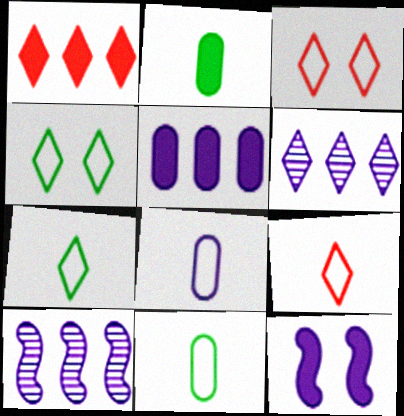[[1, 2, 12], 
[2, 3, 10], 
[6, 8, 12]]